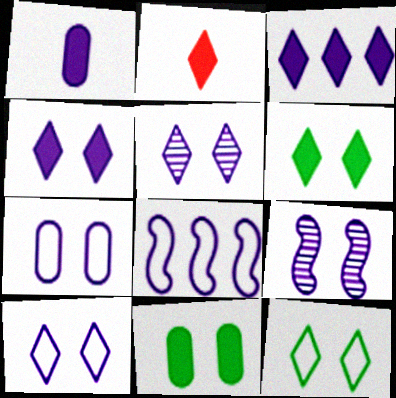[[1, 5, 8], 
[2, 3, 6], 
[4, 5, 10], 
[4, 7, 9]]